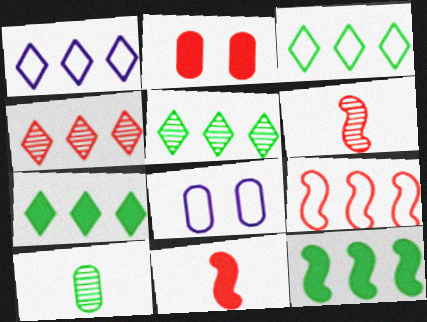[[1, 4, 7], 
[3, 5, 7], 
[5, 8, 11], 
[6, 7, 8]]